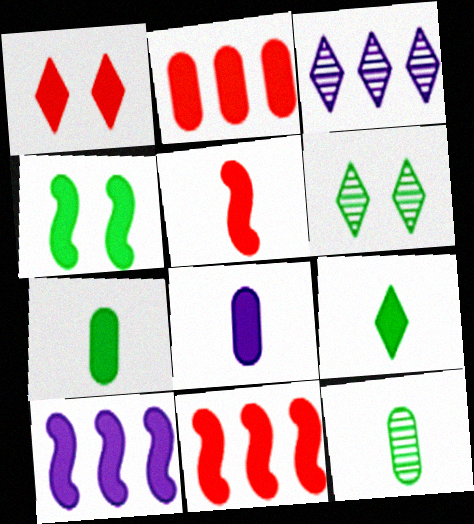[[1, 2, 5], 
[1, 7, 10], 
[4, 5, 10], 
[5, 8, 9]]